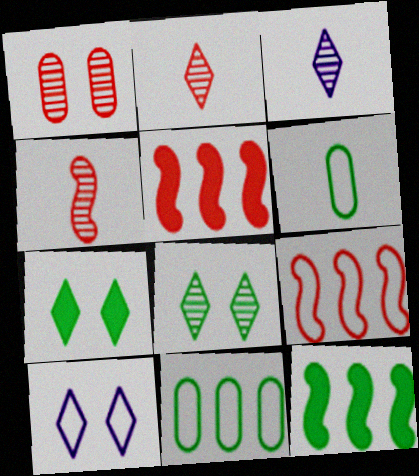[[6, 8, 12], 
[6, 9, 10]]